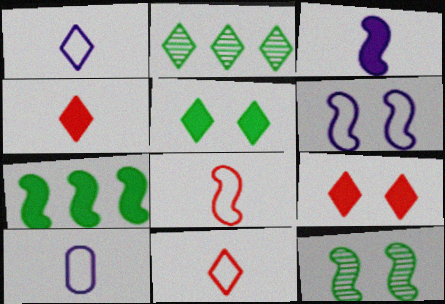[[1, 2, 9]]